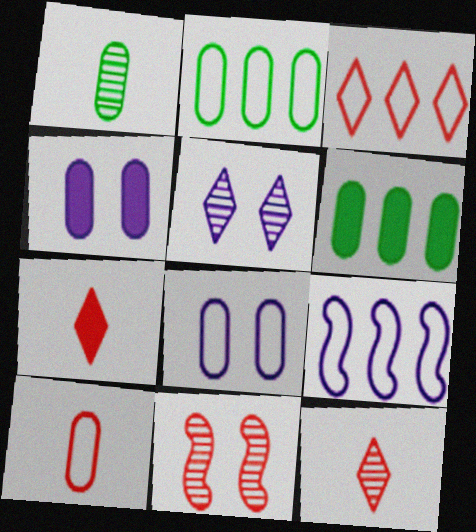[[2, 3, 9], 
[2, 8, 10]]